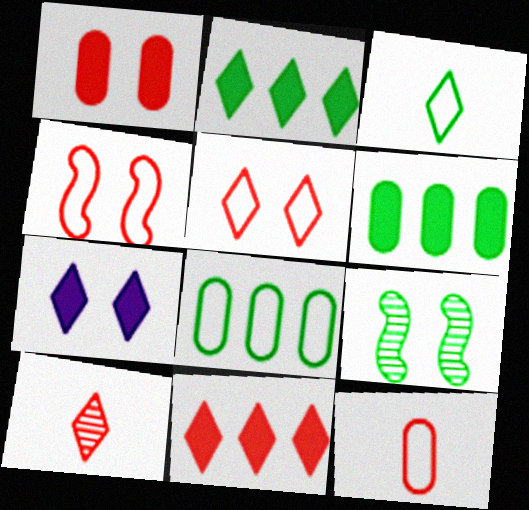[[3, 6, 9], 
[5, 10, 11]]